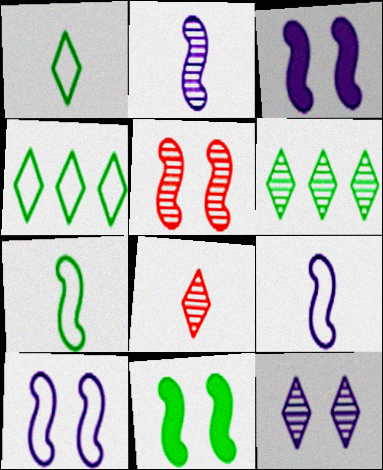[[5, 10, 11], 
[6, 8, 12]]